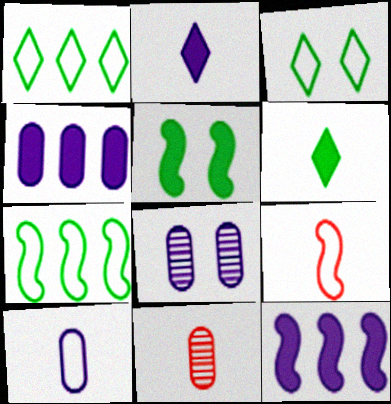[[3, 11, 12], 
[4, 8, 10]]